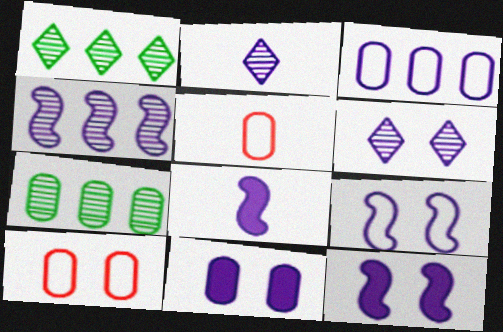[[1, 5, 12], 
[1, 8, 10], 
[2, 3, 12], 
[3, 6, 8], 
[4, 8, 9], 
[5, 7, 11], 
[6, 9, 11]]